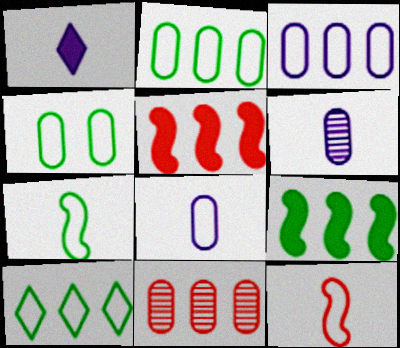[[4, 7, 10]]